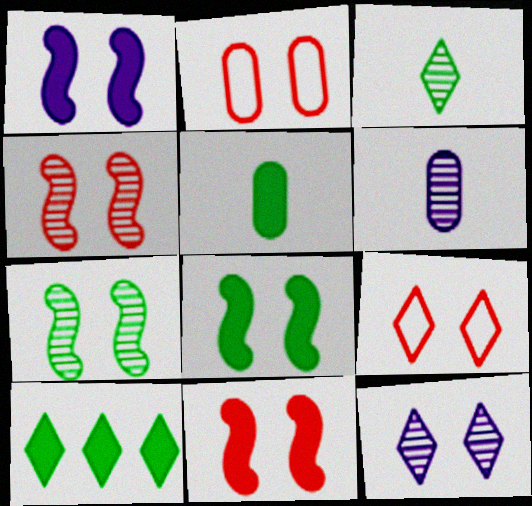[[1, 8, 11], 
[2, 8, 12], 
[5, 8, 10]]